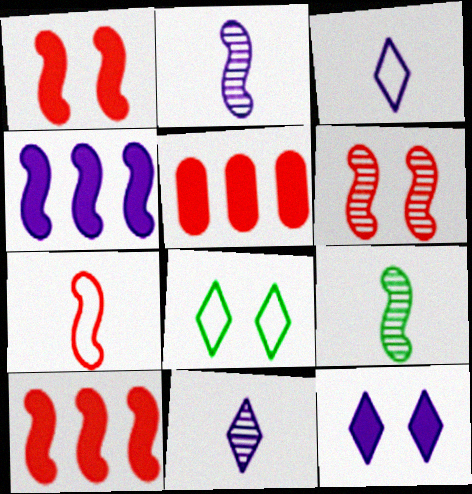[[2, 5, 8], 
[6, 7, 10]]